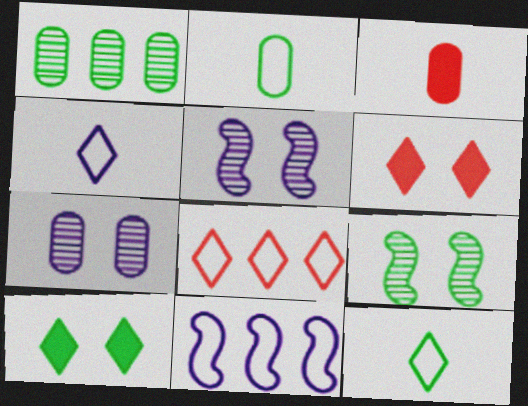[]